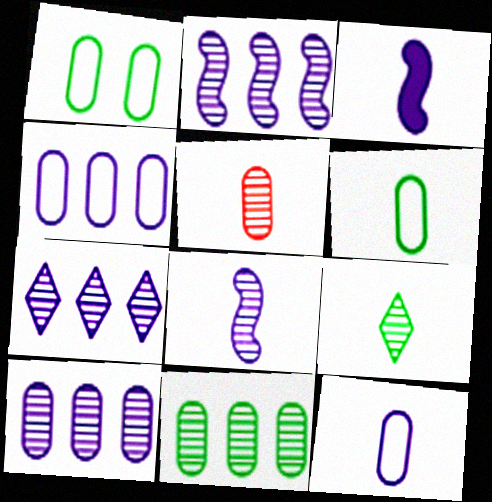[[2, 7, 10], 
[5, 8, 9]]